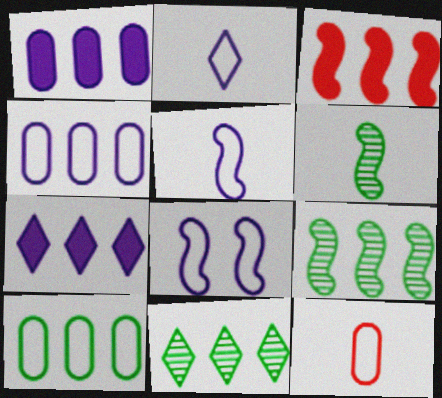[[2, 4, 8], 
[3, 4, 11], 
[3, 6, 8]]